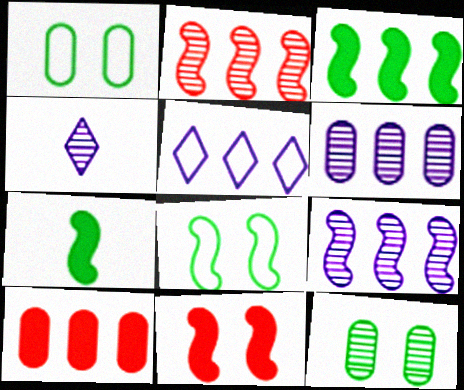[[2, 4, 12], 
[4, 8, 10]]